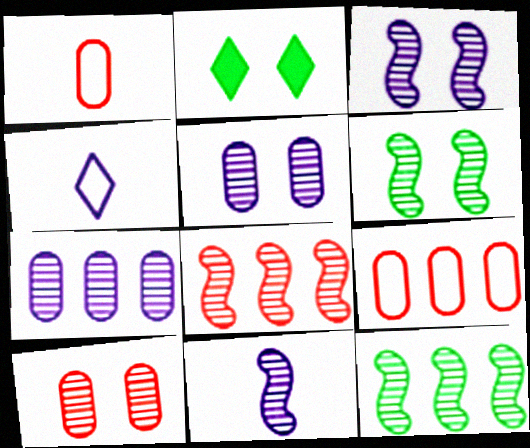[[2, 9, 11], 
[6, 8, 11]]